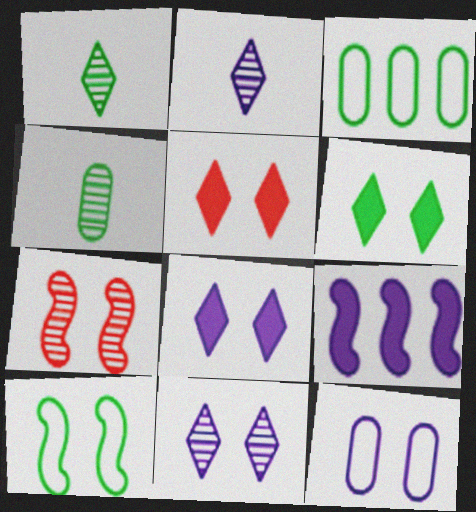[[2, 9, 12], 
[5, 6, 8], 
[6, 7, 12]]